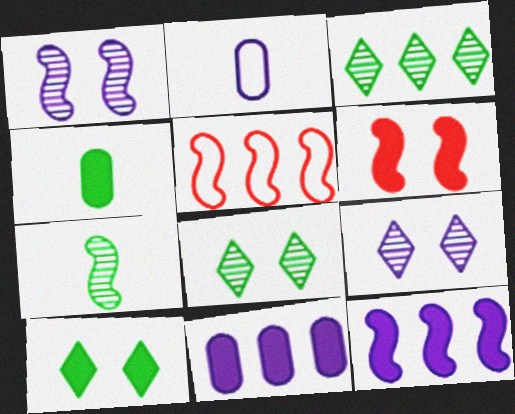[[2, 3, 6], 
[2, 9, 12], 
[3, 5, 11], 
[4, 5, 9]]